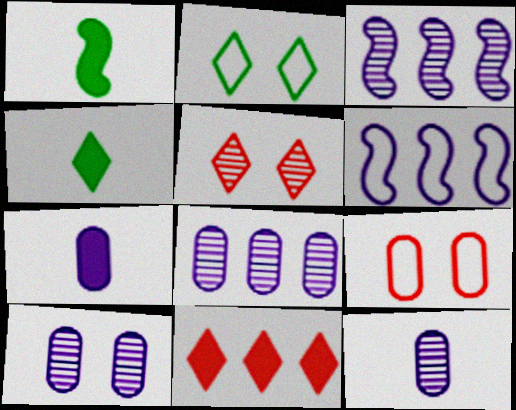[[3, 4, 9], 
[8, 10, 12]]